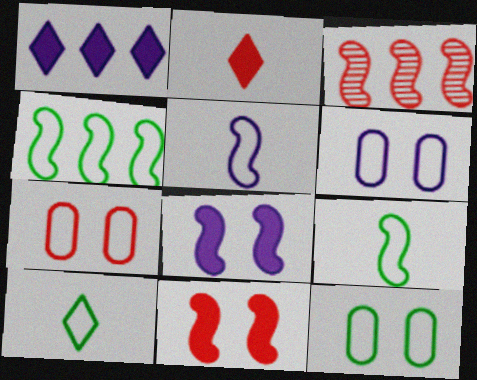[[2, 3, 7], 
[3, 8, 9], 
[4, 10, 12], 
[6, 7, 12]]